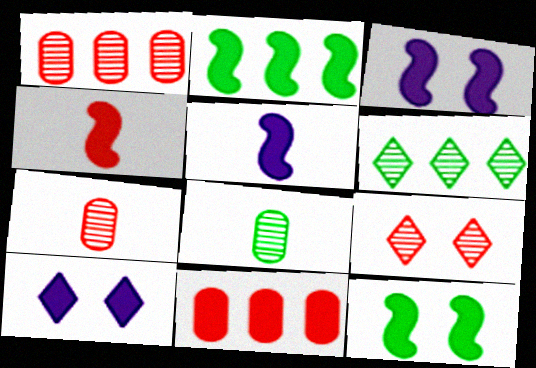[[2, 3, 4]]